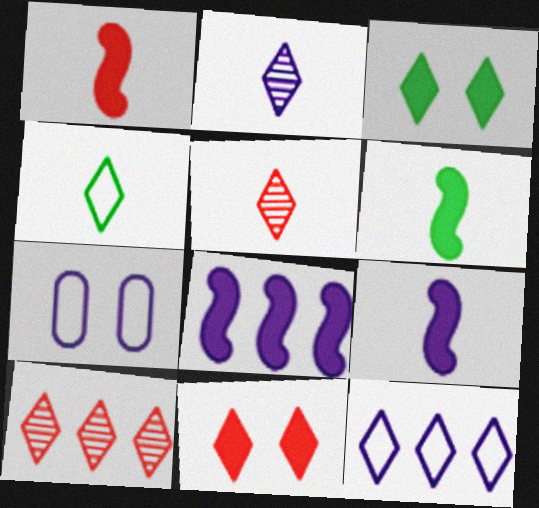[[1, 6, 9], 
[2, 7, 8], 
[3, 5, 12], 
[6, 7, 10]]